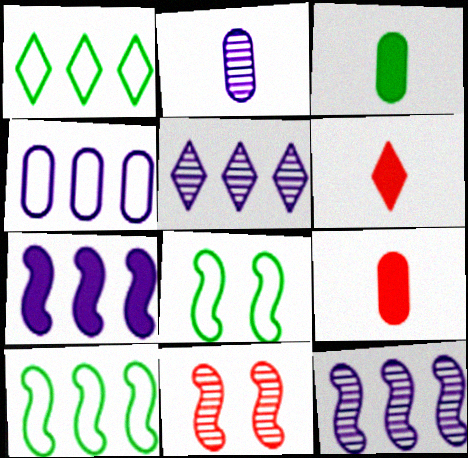[[4, 5, 7], 
[5, 8, 9]]